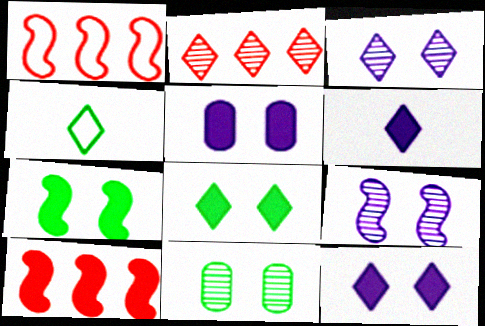[[1, 6, 11], 
[2, 4, 12]]